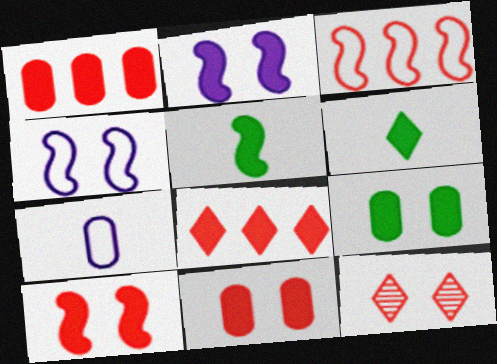[[1, 2, 6], 
[4, 9, 12]]